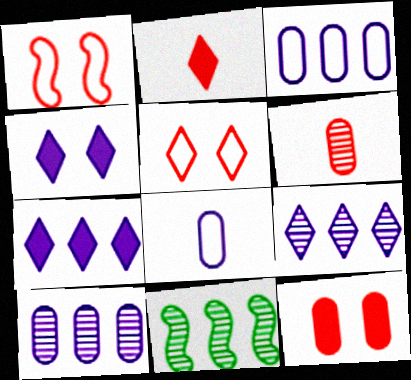[]